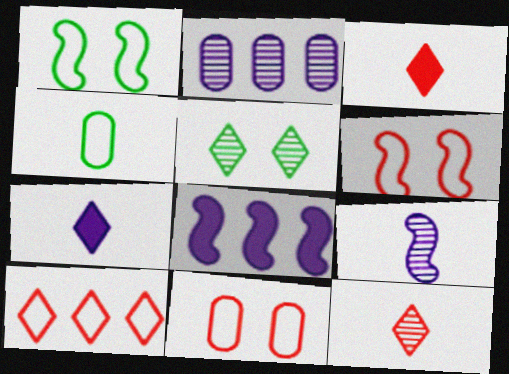[[1, 2, 3], 
[3, 4, 9], 
[5, 7, 10]]